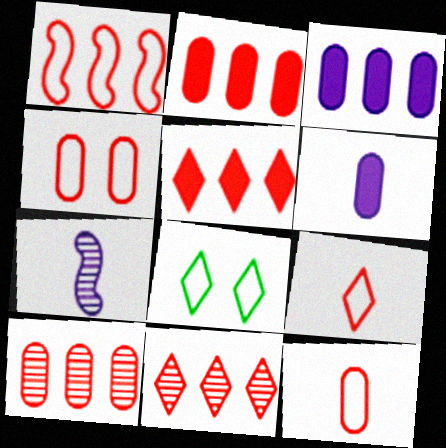[[1, 2, 11], 
[1, 4, 9], 
[1, 5, 10], 
[2, 7, 8]]